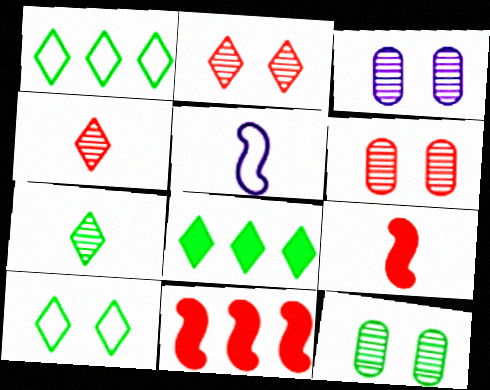[[1, 3, 9], 
[3, 6, 12], 
[5, 6, 8], 
[7, 8, 10]]